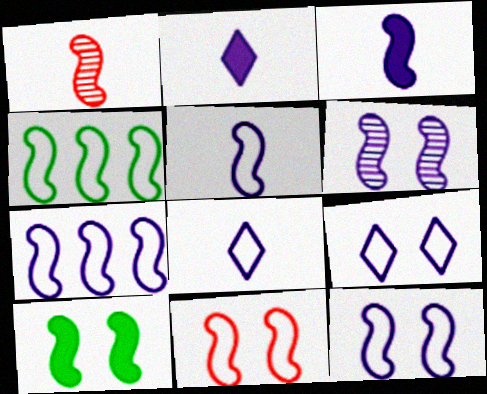[[1, 7, 10], 
[3, 6, 7], 
[4, 5, 11], 
[5, 7, 12], 
[6, 10, 11]]